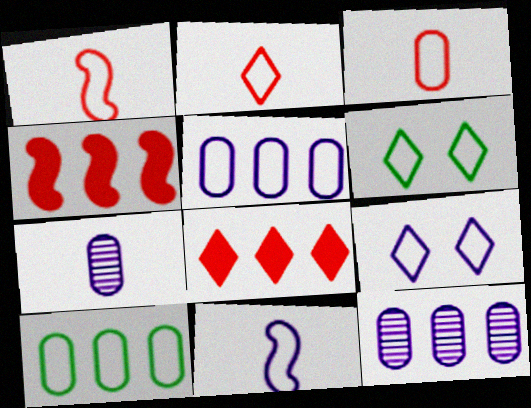[[1, 2, 3], 
[1, 5, 6], 
[1, 9, 10], 
[4, 6, 7], 
[5, 9, 11]]